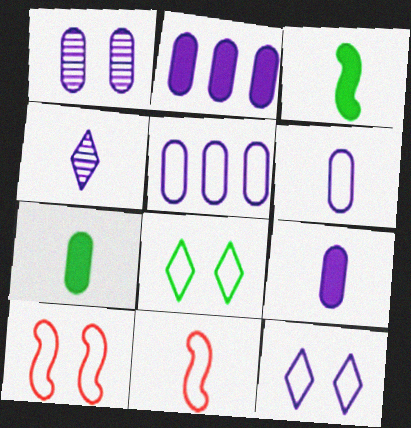[[1, 2, 6], 
[1, 5, 9], 
[4, 7, 11], 
[5, 8, 11]]